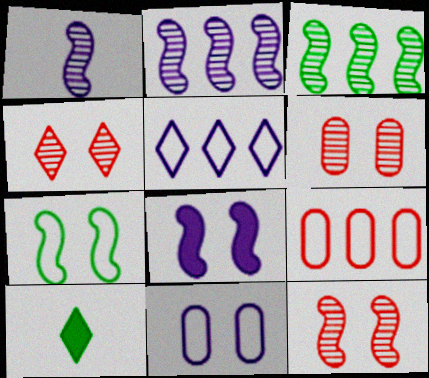[[1, 3, 12], 
[4, 5, 10], 
[4, 6, 12], 
[7, 8, 12]]